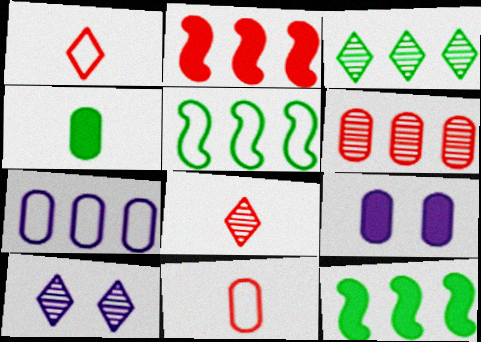[[2, 3, 7], 
[3, 8, 10], 
[5, 8, 9], 
[10, 11, 12]]